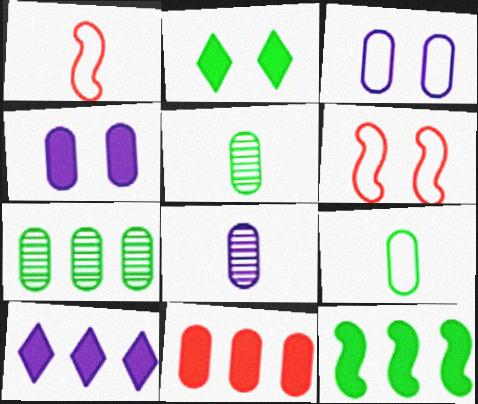[[3, 5, 11], 
[5, 6, 10], 
[10, 11, 12]]